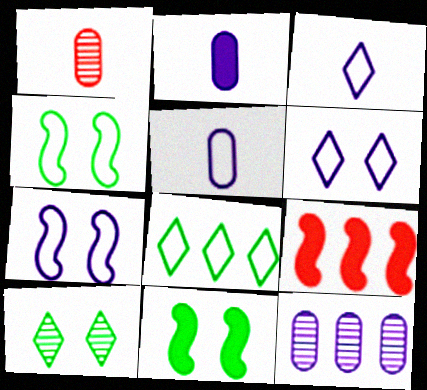[[5, 9, 10], 
[8, 9, 12]]